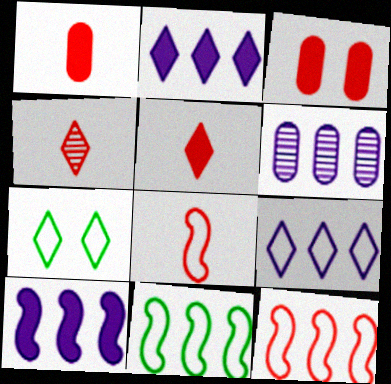[[1, 4, 8], 
[2, 4, 7], 
[3, 4, 12], 
[6, 9, 10]]